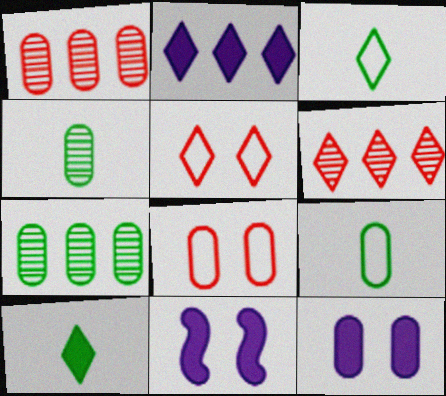[[1, 3, 11], 
[1, 9, 12], 
[6, 9, 11]]